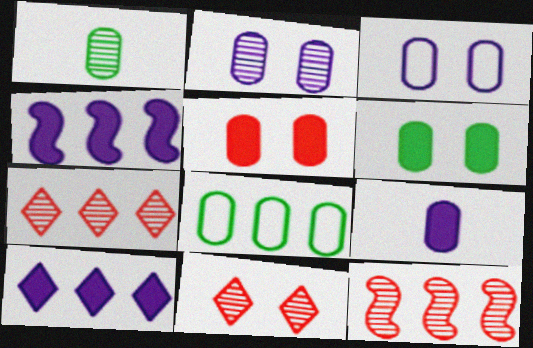[[1, 6, 8], 
[4, 7, 8], 
[8, 10, 12]]